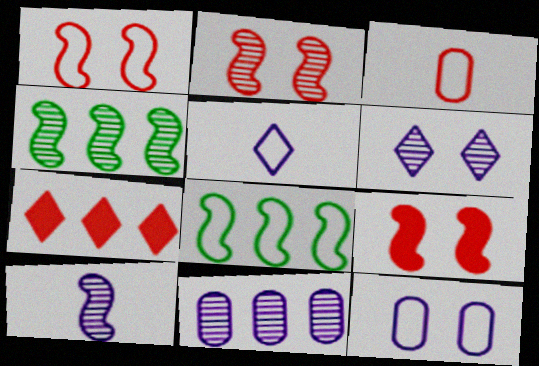[[1, 2, 9], 
[2, 3, 7], 
[2, 4, 10], 
[6, 10, 11], 
[7, 8, 11], 
[8, 9, 10]]